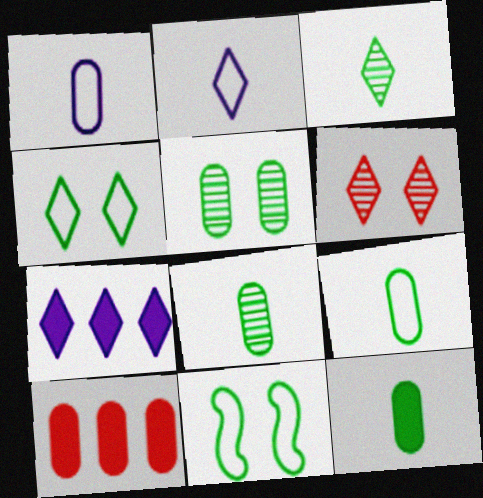[[1, 5, 10], 
[8, 9, 12]]